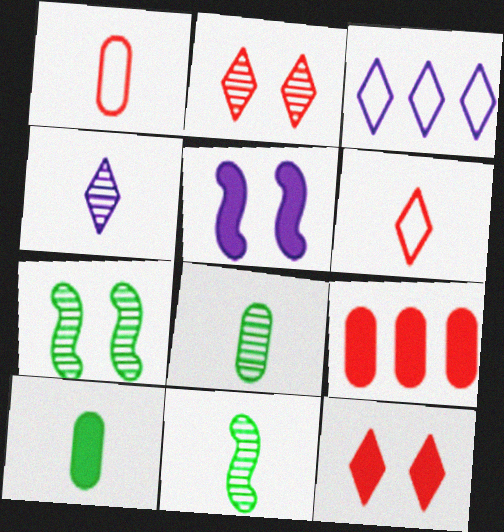[]